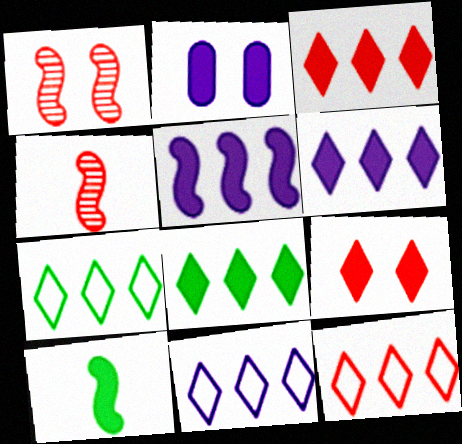[[2, 3, 10], 
[2, 4, 7], 
[3, 6, 8], 
[7, 11, 12]]